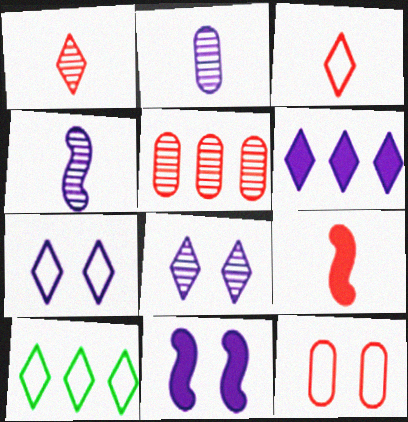[[3, 7, 10]]